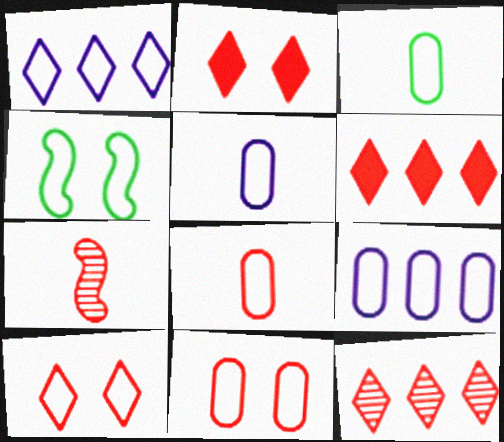[[1, 4, 8], 
[3, 5, 8], 
[3, 9, 11], 
[6, 7, 11]]